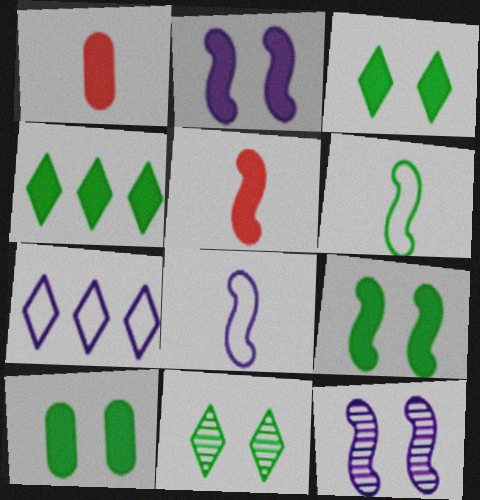[[1, 2, 4], 
[3, 9, 10]]